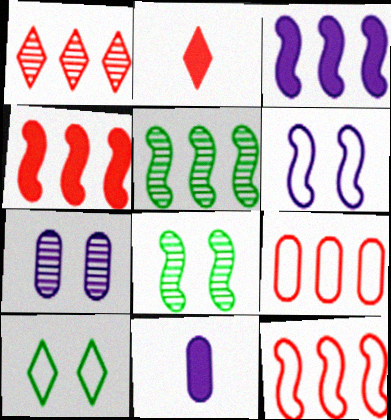[[1, 4, 9], 
[3, 5, 12]]